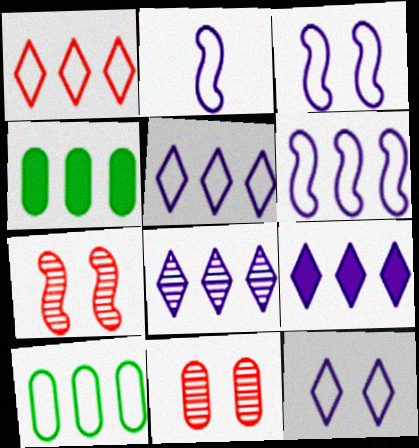[[1, 6, 10], 
[2, 3, 6], 
[5, 8, 9]]